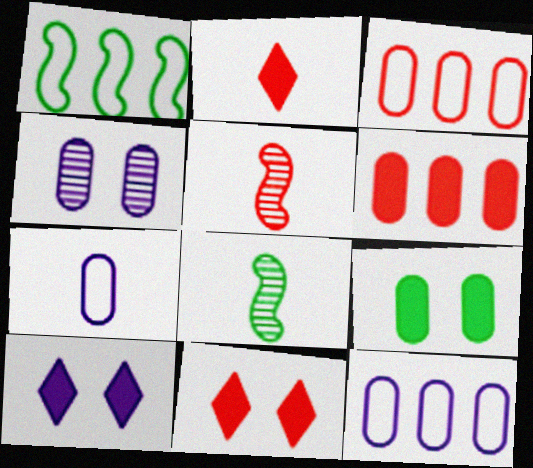[[1, 2, 4], 
[2, 7, 8], 
[3, 5, 11], 
[3, 8, 10], 
[8, 11, 12]]